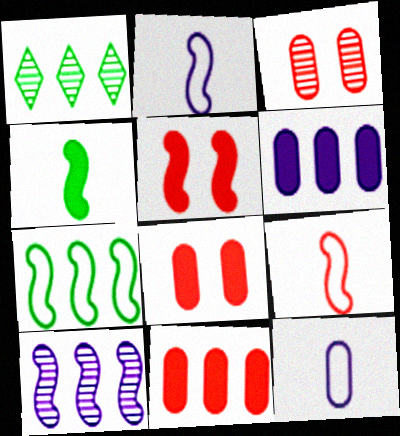[[1, 2, 8], 
[1, 5, 12]]